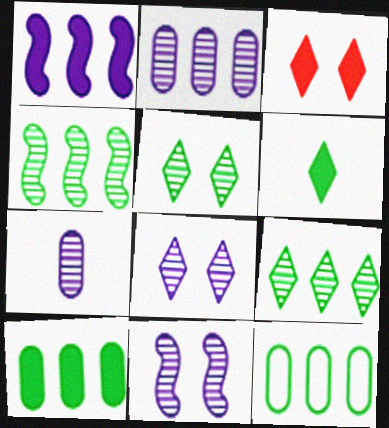[]